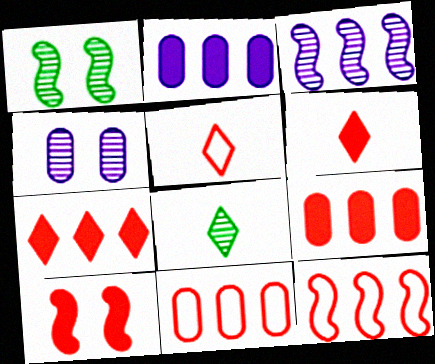[[1, 2, 5], 
[6, 9, 10]]